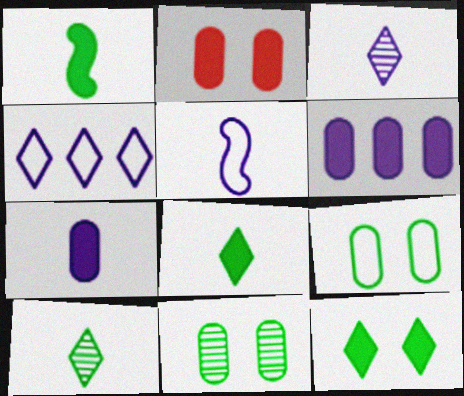[[3, 5, 7]]